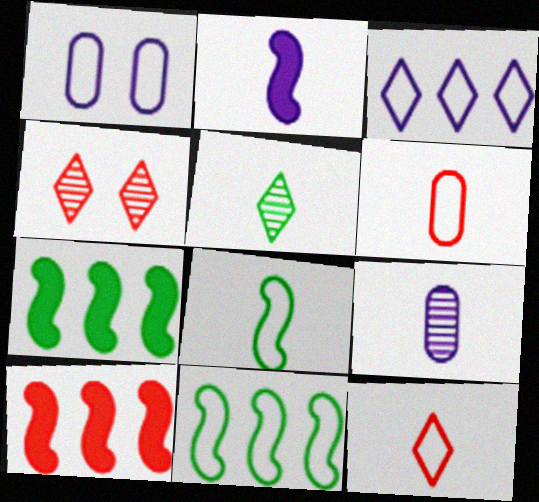[[1, 5, 10], 
[1, 11, 12], 
[2, 5, 6], 
[4, 6, 10]]